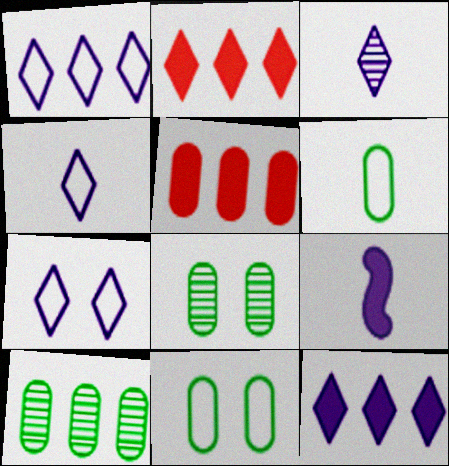[[1, 4, 7], 
[3, 7, 12]]